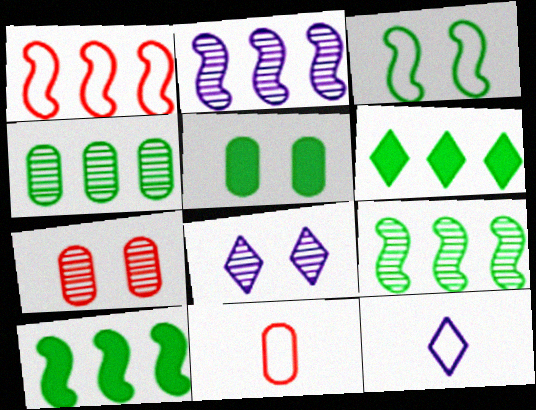[[1, 2, 10], 
[7, 10, 12], 
[8, 10, 11]]